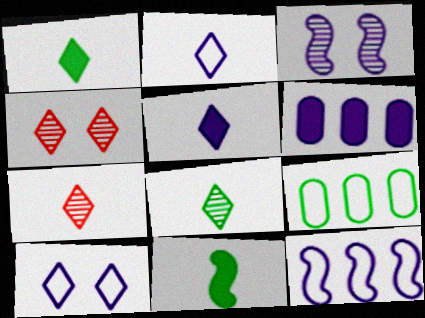[[1, 2, 7], 
[2, 3, 6]]